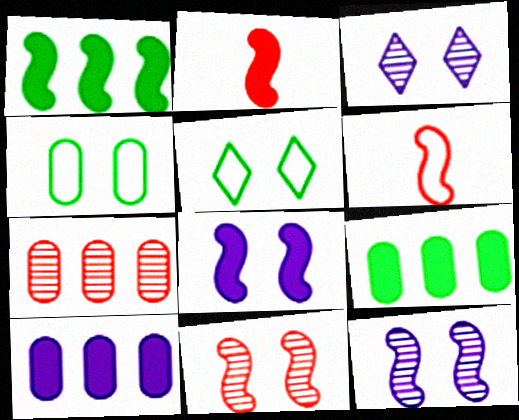[[1, 2, 8], 
[1, 6, 12], 
[3, 6, 9]]